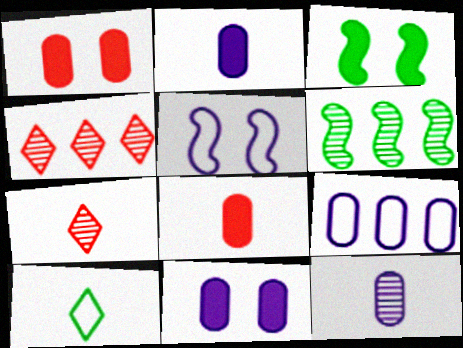[[3, 7, 9], 
[9, 11, 12]]